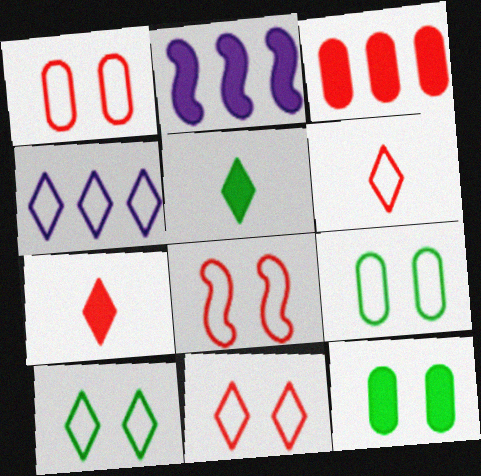[[1, 8, 11], 
[2, 7, 12], 
[4, 6, 10]]